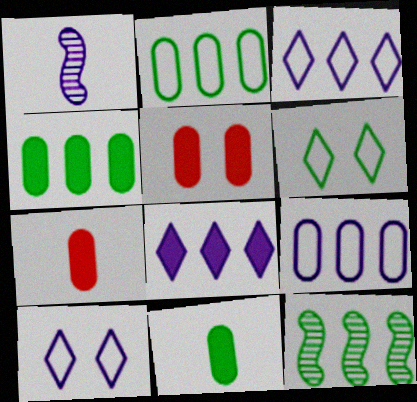[[6, 11, 12], 
[7, 10, 12]]